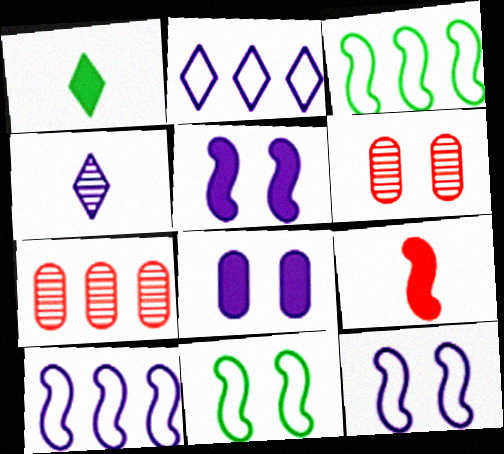[[1, 6, 10], 
[1, 7, 12], 
[4, 8, 10]]